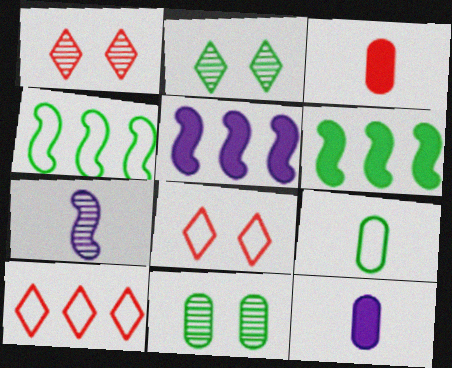[[1, 4, 12], 
[1, 5, 9], 
[2, 6, 9]]